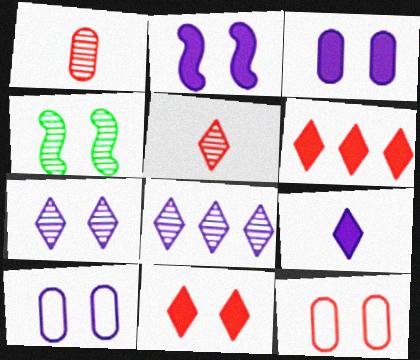[[1, 4, 8], 
[2, 7, 10], 
[4, 10, 11]]